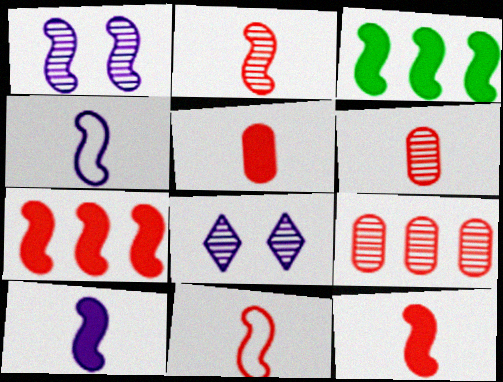[[1, 3, 11], 
[2, 11, 12]]